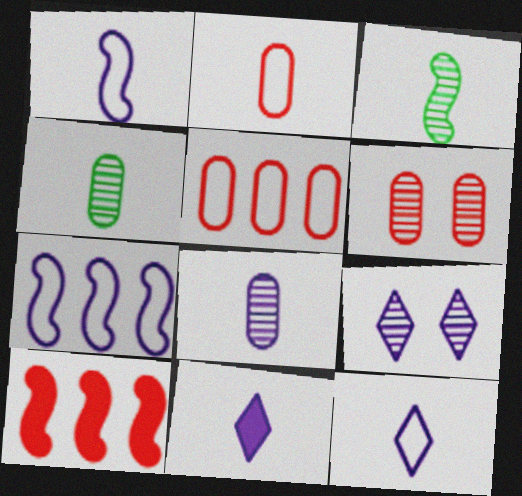[[1, 8, 11], 
[2, 3, 11]]